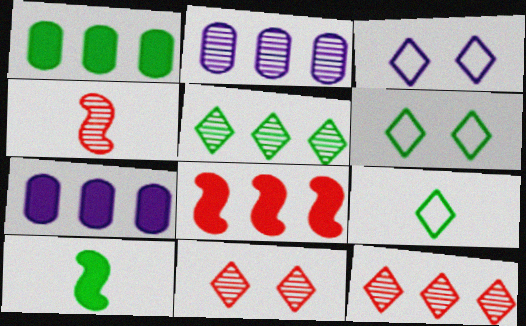[[1, 3, 4], 
[4, 6, 7]]